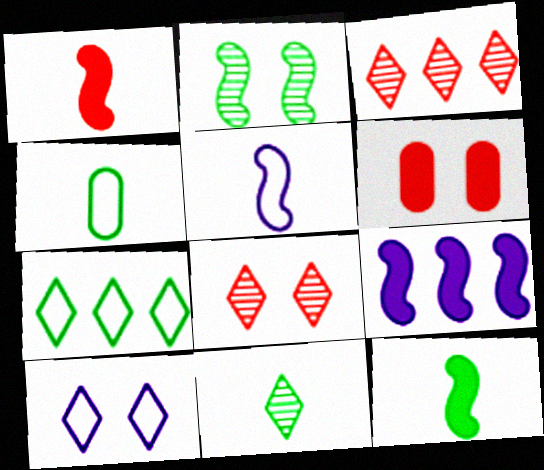[[2, 6, 10], 
[4, 8, 9], 
[4, 11, 12]]